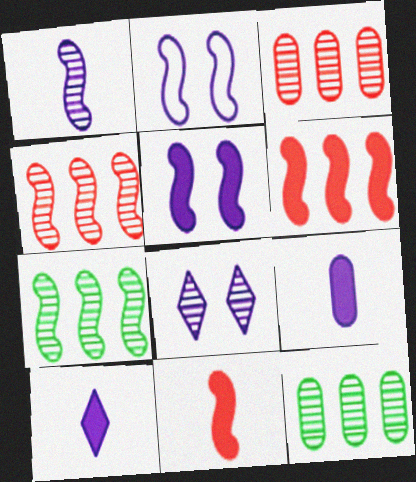[[2, 7, 11]]